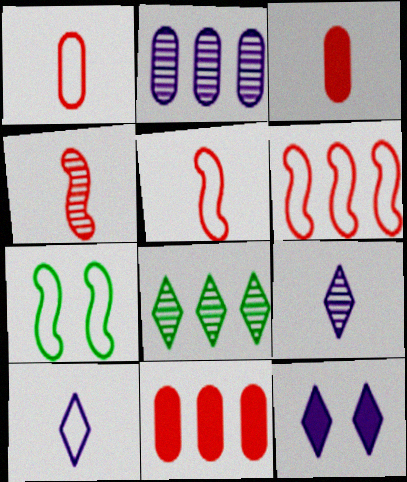[[7, 9, 11]]